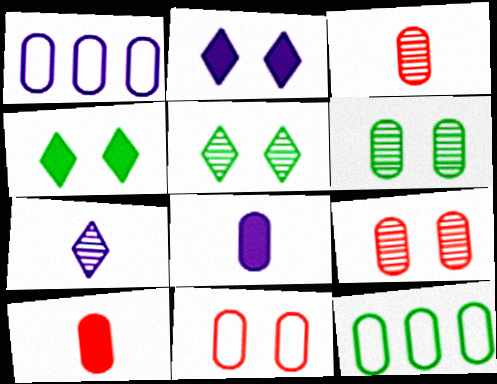[[1, 6, 10], 
[8, 9, 12]]